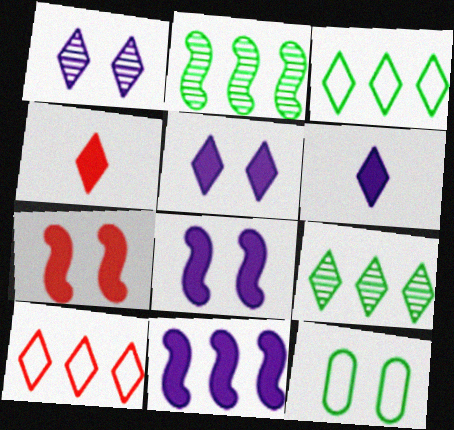[[1, 3, 4], 
[1, 7, 12]]